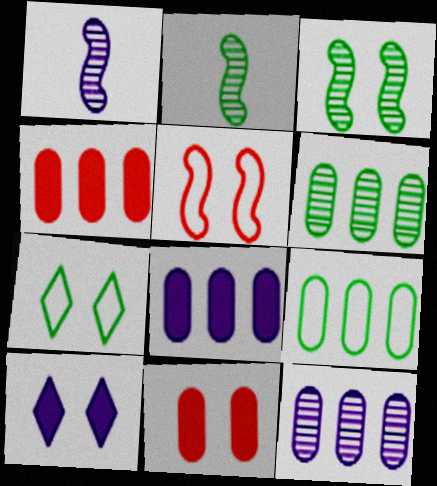[[1, 4, 7], 
[4, 9, 12]]